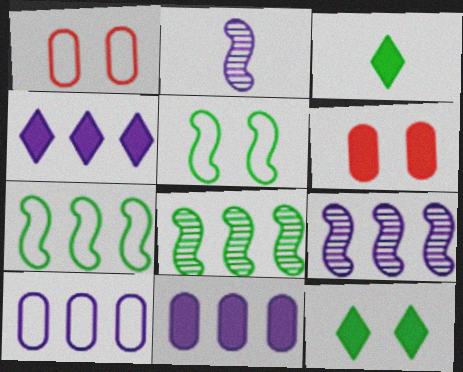[[1, 3, 9], 
[4, 9, 10]]